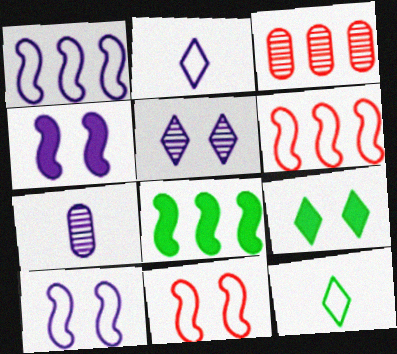[[3, 4, 12], 
[6, 7, 9]]